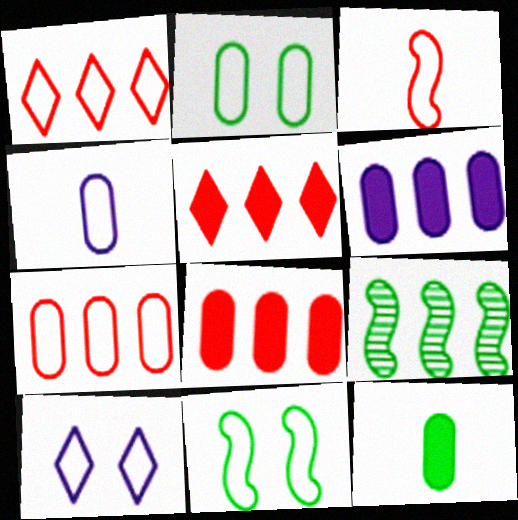[[1, 4, 11], 
[1, 6, 9], 
[2, 4, 7]]